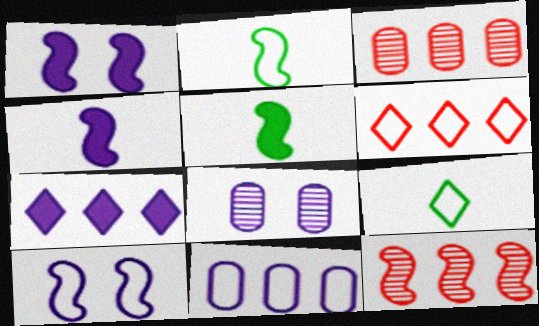[[1, 2, 12], 
[1, 3, 9], 
[5, 6, 8], 
[5, 10, 12]]